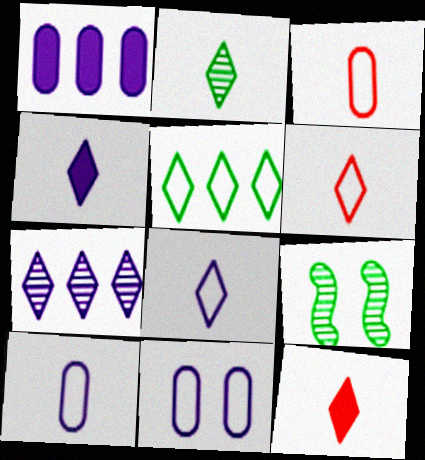[[1, 6, 9], 
[2, 4, 6], 
[2, 8, 12]]